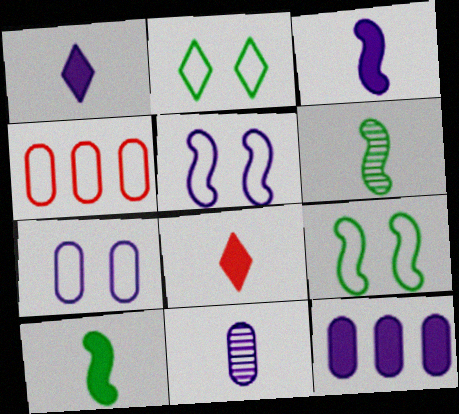[[7, 11, 12]]